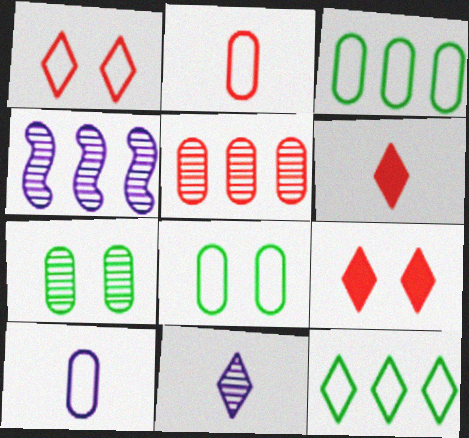[[4, 6, 8], 
[9, 11, 12]]